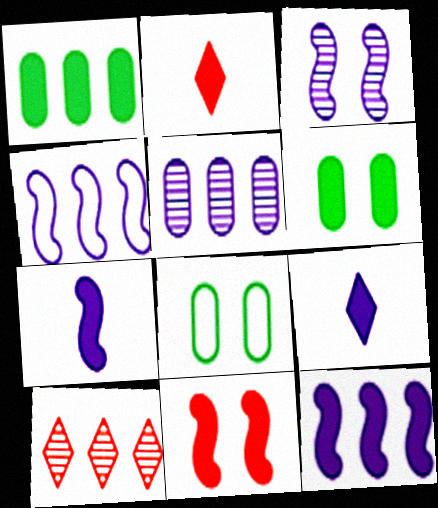[[1, 4, 10], 
[1, 9, 11], 
[2, 6, 12], 
[3, 4, 7], 
[7, 8, 10]]